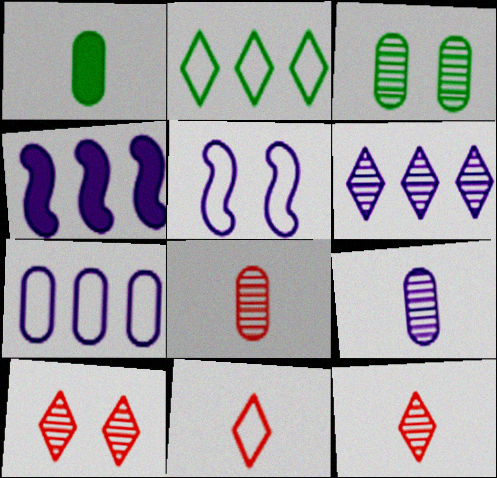[[3, 4, 11], 
[4, 6, 7]]